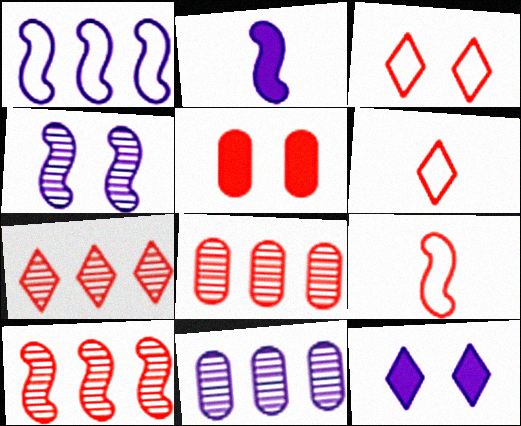[[1, 2, 4], 
[5, 6, 10], 
[5, 7, 9], 
[7, 8, 10]]